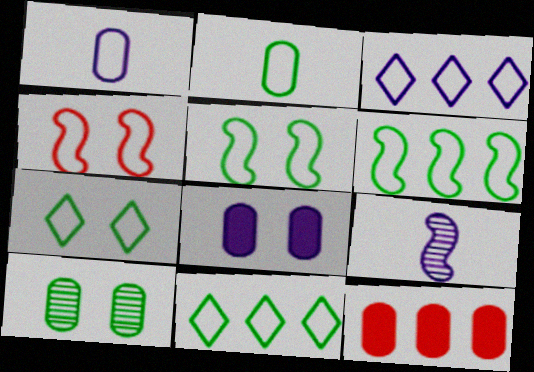[[1, 4, 11], 
[1, 10, 12], 
[2, 3, 4], 
[2, 5, 11], 
[2, 6, 7], 
[3, 8, 9], 
[7, 9, 12]]